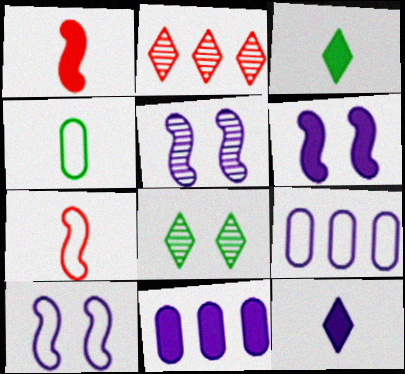[[1, 8, 9], 
[2, 4, 6], 
[5, 6, 10], 
[5, 9, 12], 
[6, 11, 12], 
[7, 8, 11]]